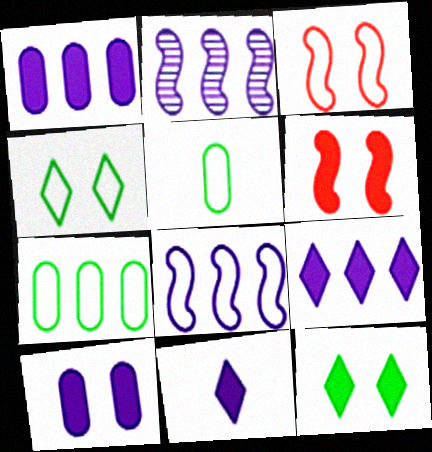[[6, 10, 12]]